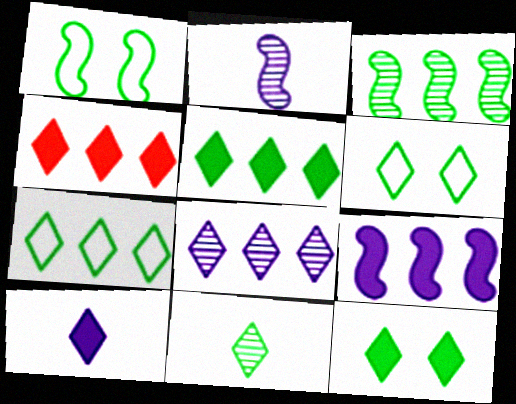[[4, 7, 8], 
[4, 10, 12], 
[5, 6, 11], 
[7, 11, 12]]